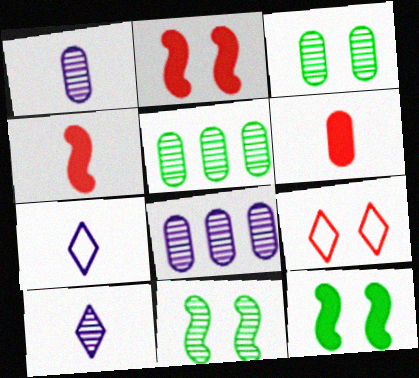[[2, 5, 7]]